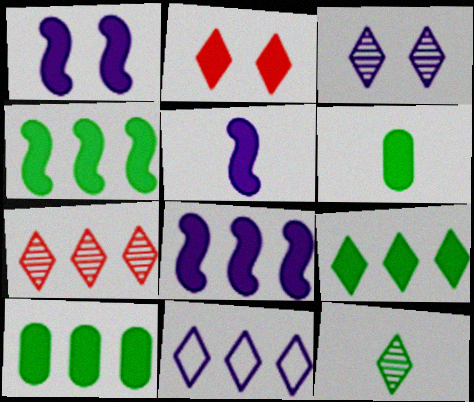[[1, 5, 8], 
[2, 5, 10], 
[2, 6, 8], 
[2, 11, 12], 
[3, 7, 12], 
[4, 9, 10], 
[7, 9, 11]]